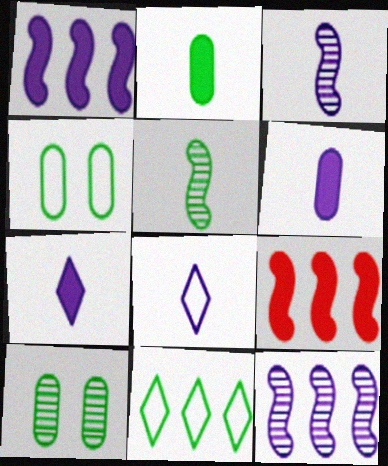[[3, 6, 8], 
[8, 9, 10]]